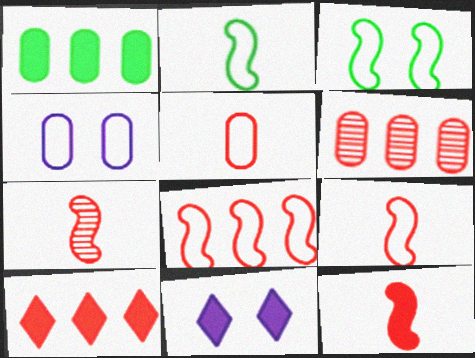[[1, 11, 12], 
[2, 6, 11], 
[6, 8, 10], 
[7, 9, 12]]